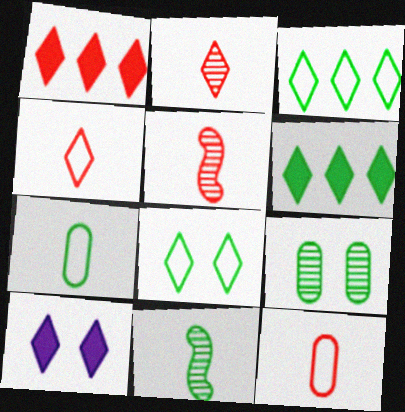[[2, 3, 10]]